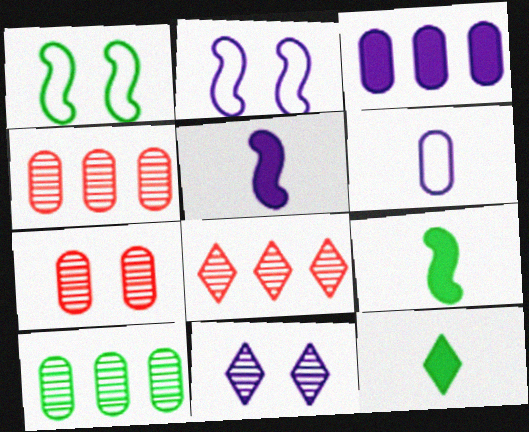[[1, 10, 12], 
[2, 4, 12]]